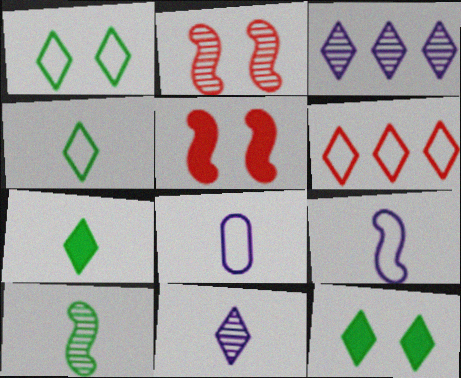[[6, 11, 12]]